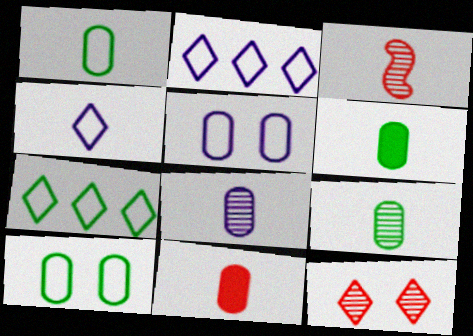[[1, 6, 9], 
[1, 8, 11], 
[3, 4, 6]]